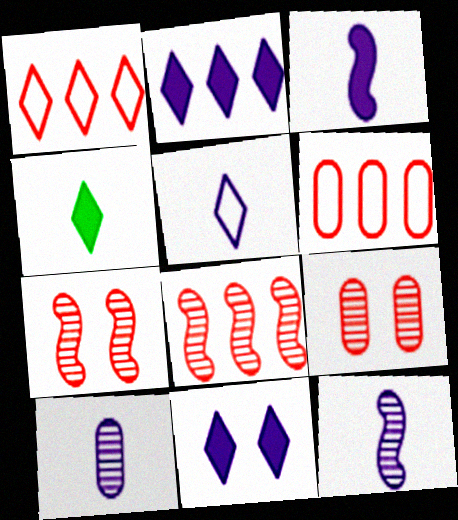[[3, 5, 10]]